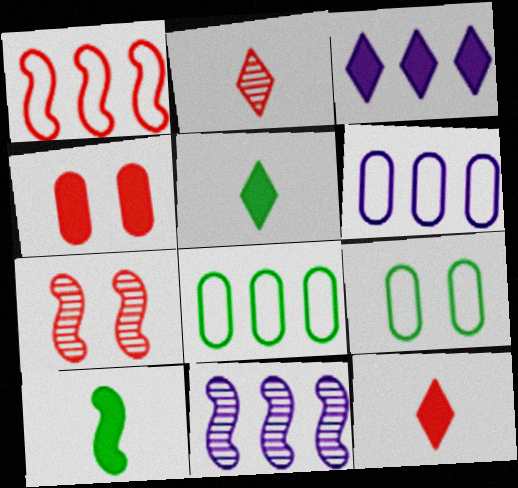[[1, 2, 4], 
[3, 4, 10], 
[3, 6, 11], 
[5, 6, 7], 
[9, 11, 12]]